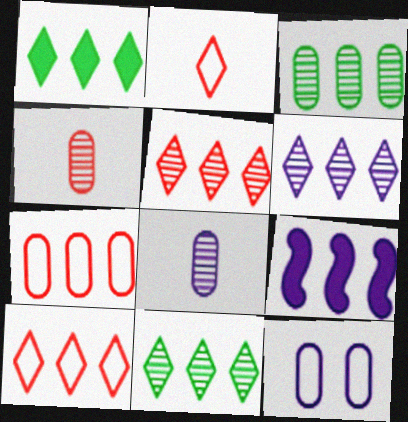[[1, 6, 10], 
[3, 9, 10], 
[5, 6, 11], 
[7, 9, 11]]